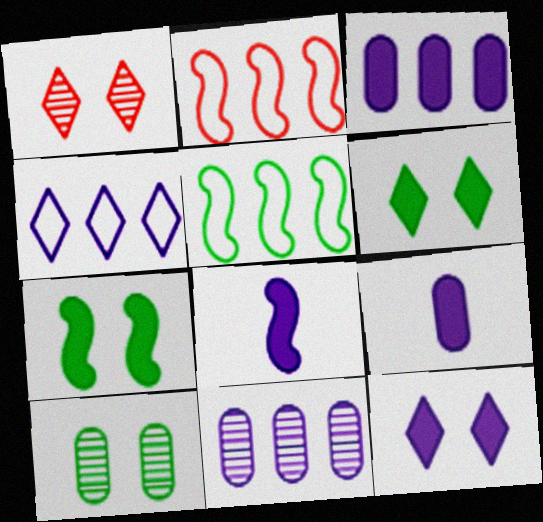[[1, 5, 9], 
[3, 8, 12]]